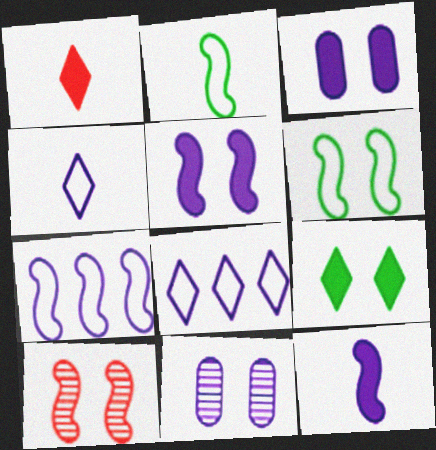[[5, 6, 10], 
[8, 11, 12]]